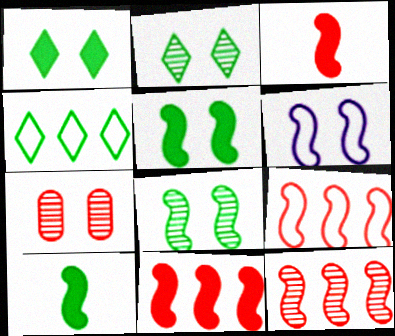[[1, 6, 7], 
[6, 10, 12], 
[9, 11, 12]]